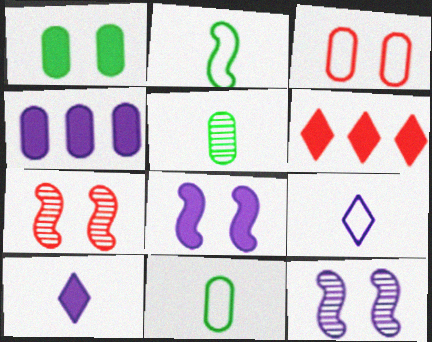[[3, 4, 5], 
[4, 8, 10], 
[4, 9, 12], 
[6, 11, 12]]